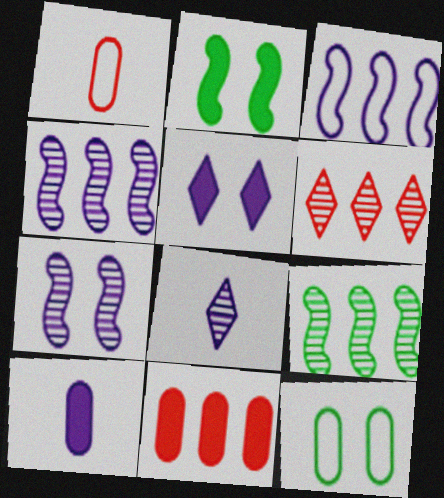[[1, 5, 9]]